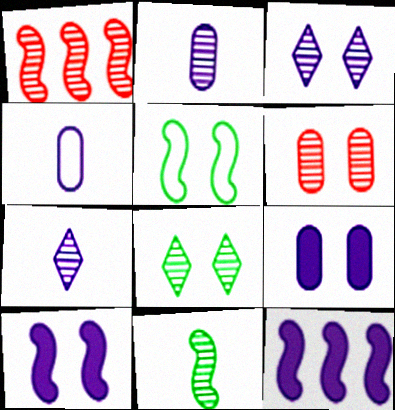[[1, 2, 8], 
[3, 4, 12]]